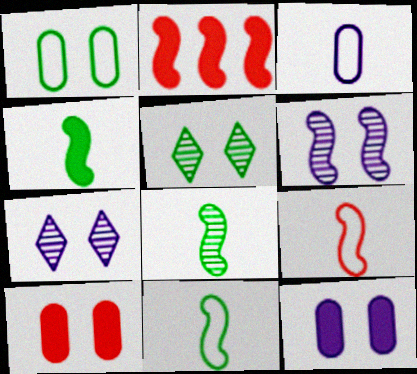[[2, 3, 5], 
[2, 6, 11], 
[4, 8, 11]]